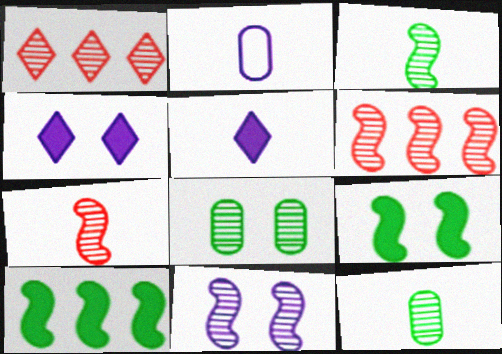[[1, 2, 9], 
[1, 11, 12], 
[3, 6, 11]]